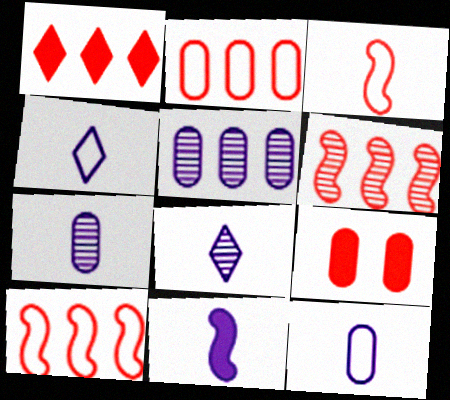[[1, 2, 6], 
[4, 7, 11], 
[8, 11, 12]]